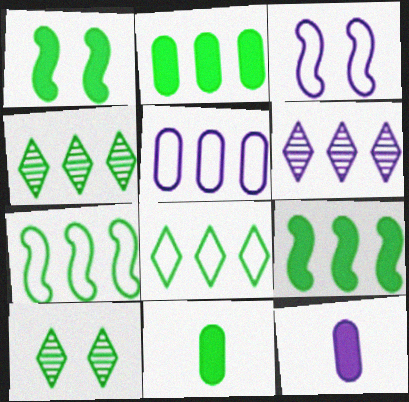[[2, 4, 7], 
[3, 6, 12], 
[7, 10, 11]]